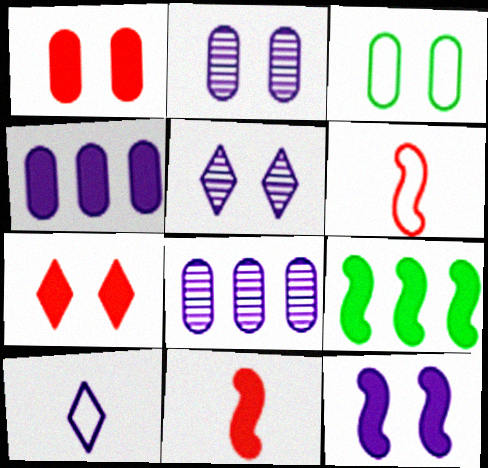[[1, 2, 3], 
[8, 10, 12], 
[9, 11, 12]]